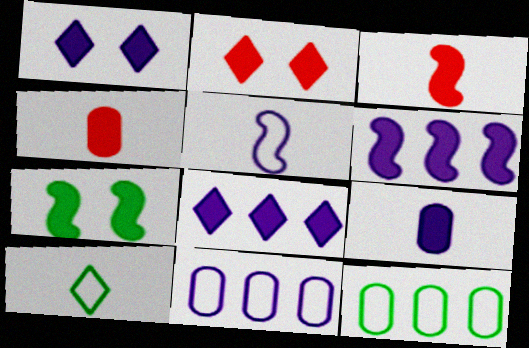[[1, 6, 9], 
[3, 6, 7], 
[4, 7, 8]]